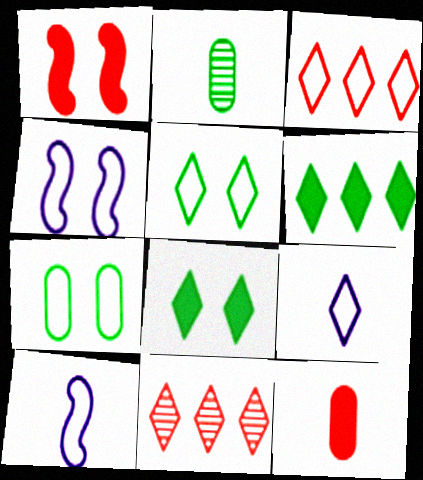[[3, 5, 9], 
[3, 7, 10], 
[8, 9, 11]]